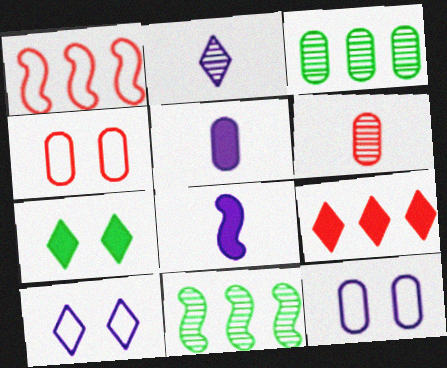[[3, 4, 5]]